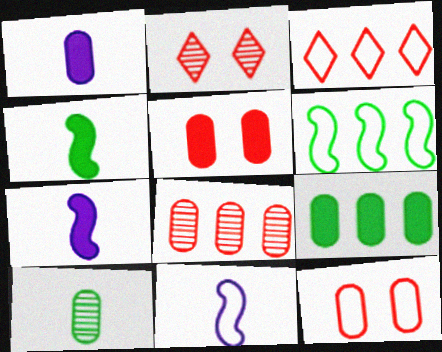[[1, 2, 6], 
[1, 5, 9], 
[2, 9, 11]]